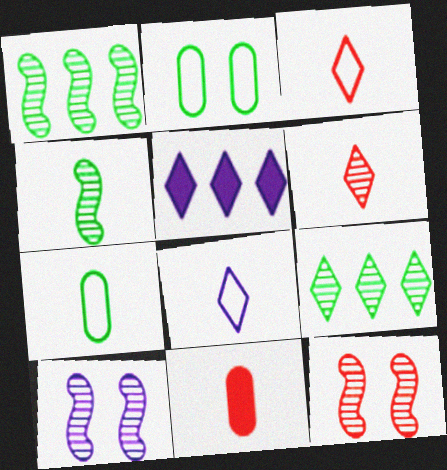[[4, 8, 11], 
[5, 7, 12]]